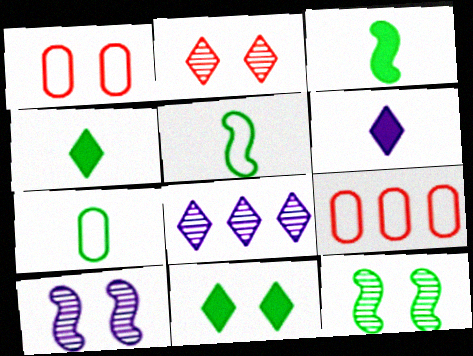[[1, 3, 8], 
[1, 10, 11], 
[4, 9, 10], 
[6, 9, 12]]